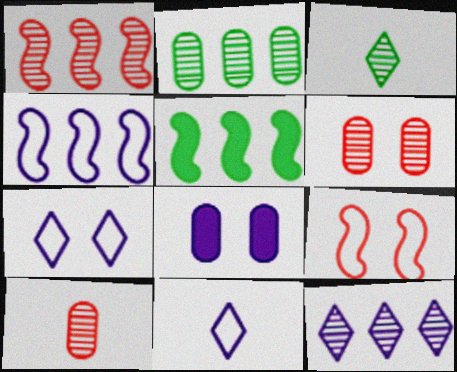[[1, 2, 12], 
[1, 4, 5], 
[5, 6, 11], 
[5, 7, 10]]